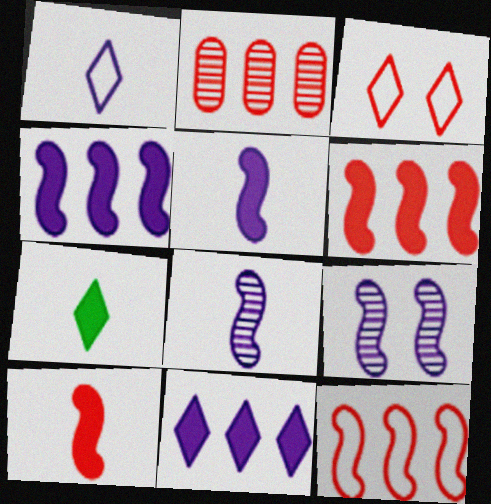[[2, 3, 10]]